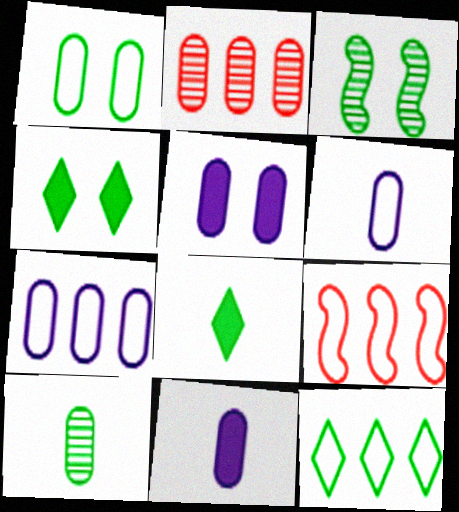[[1, 2, 11], 
[1, 3, 4], 
[7, 9, 12]]